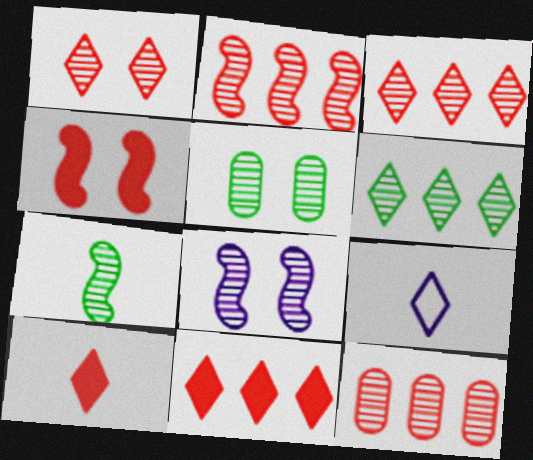[[1, 5, 8], 
[2, 3, 12], 
[2, 7, 8], 
[5, 6, 7]]